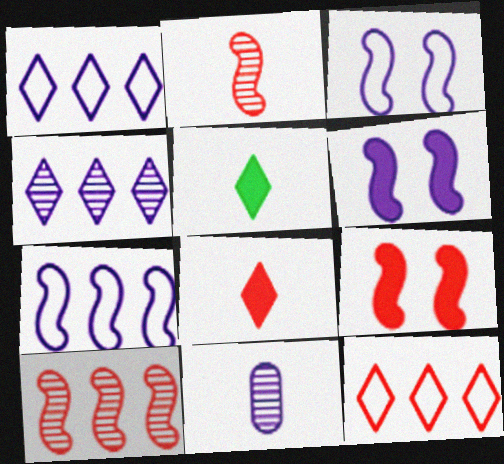[[1, 6, 11]]